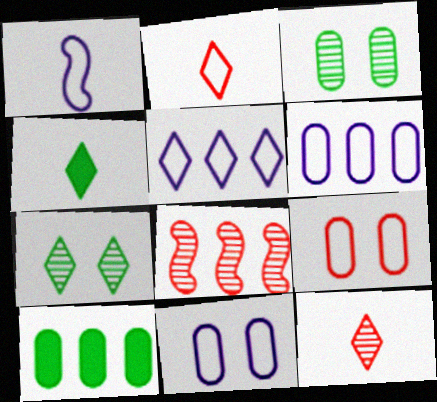[[1, 5, 11], 
[4, 8, 11], 
[5, 8, 10]]